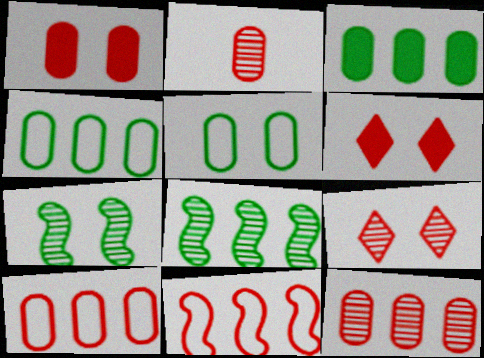[[1, 2, 10], 
[2, 6, 11]]